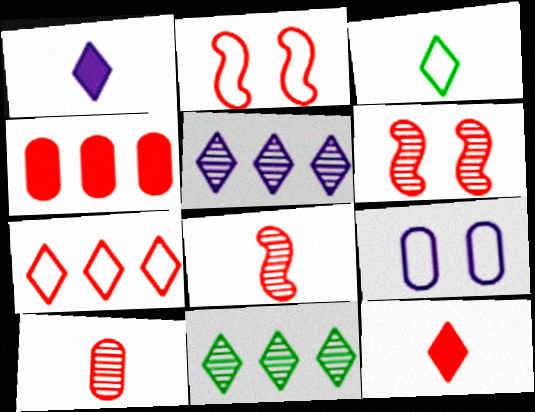[]